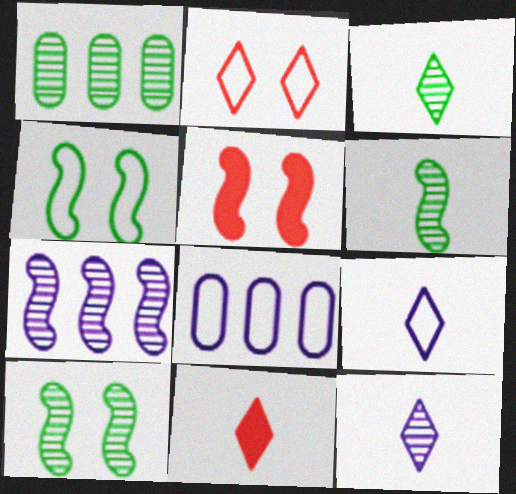[[1, 3, 10], 
[1, 5, 9], 
[3, 5, 8], 
[3, 9, 11], 
[8, 10, 11]]